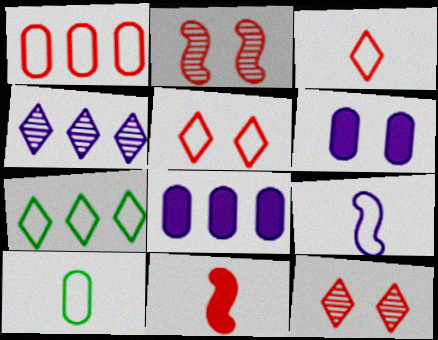[[1, 11, 12], 
[3, 9, 10], 
[4, 6, 9]]